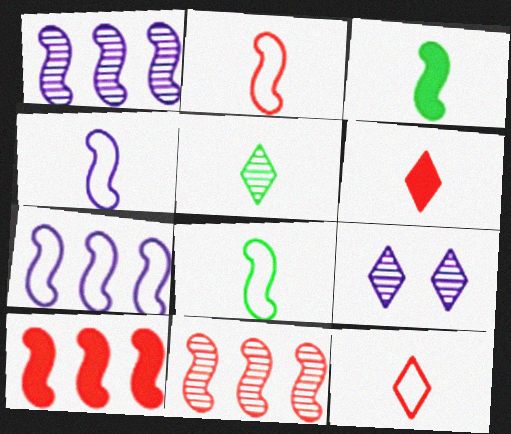[[2, 4, 8]]